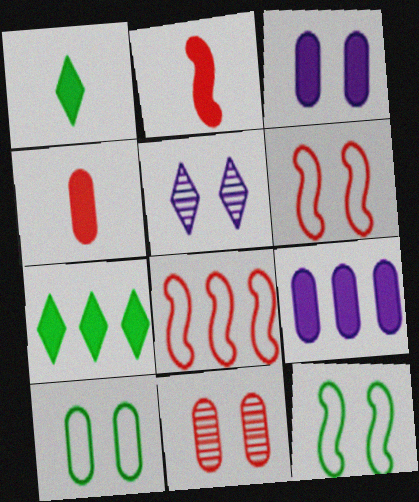[[2, 3, 7], 
[3, 10, 11]]